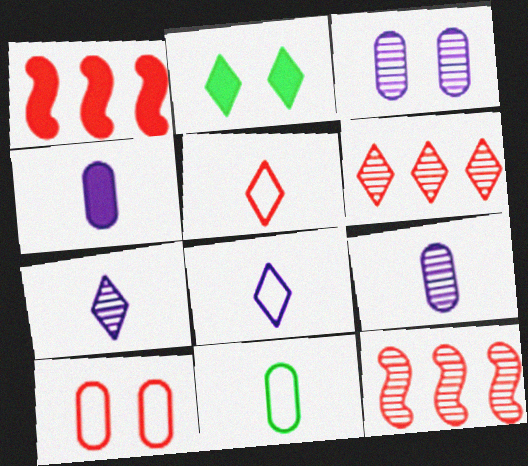[[1, 2, 4], 
[2, 6, 8]]